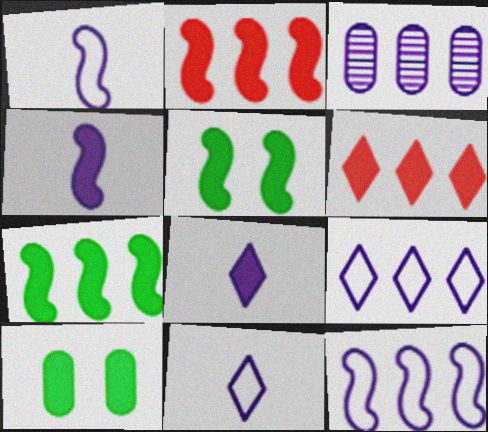[[2, 4, 5], 
[2, 8, 10], 
[4, 6, 10]]